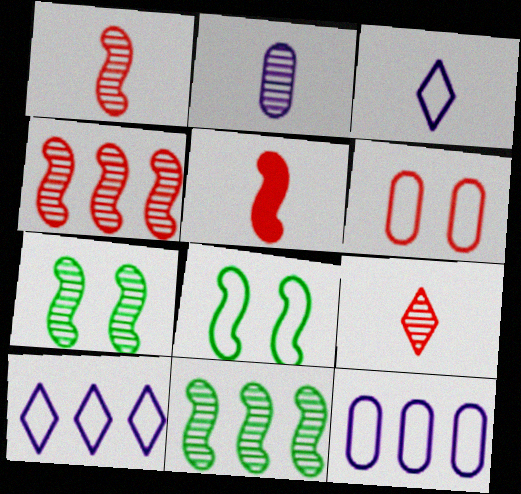[]